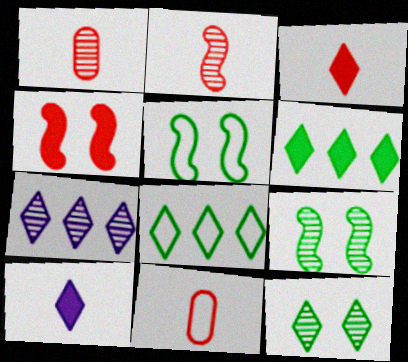[[1, 7, 9], 
[2, 3, 11]]